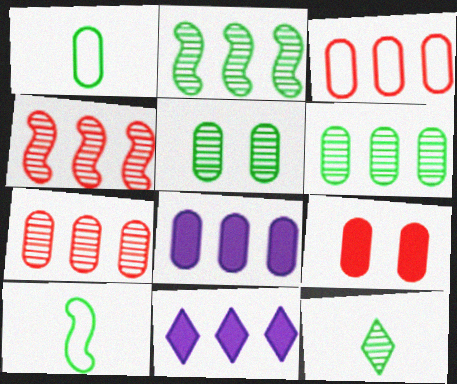[[2, 3, 11], 
[2, 5, 12], 
[3, 6, 8]]